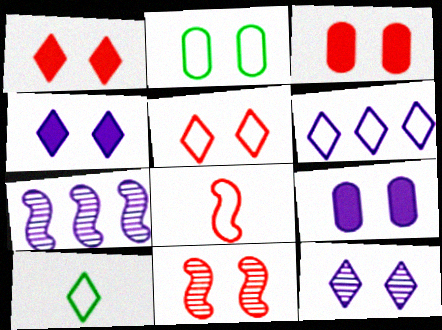[[2, 4, 11], 
[2, 6, 8], 
[3, 5, 11], 
[3, 7, 10], 
[5, 6, 10]]